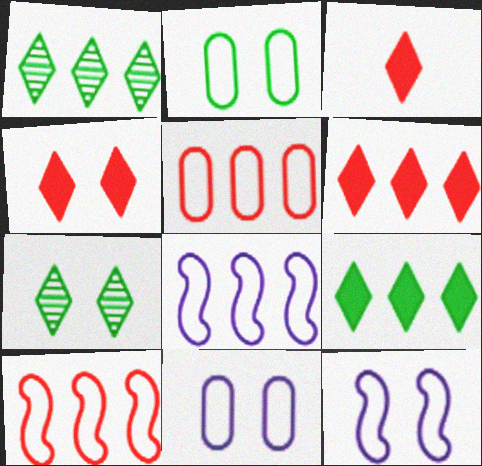[[3, 4, 6]]